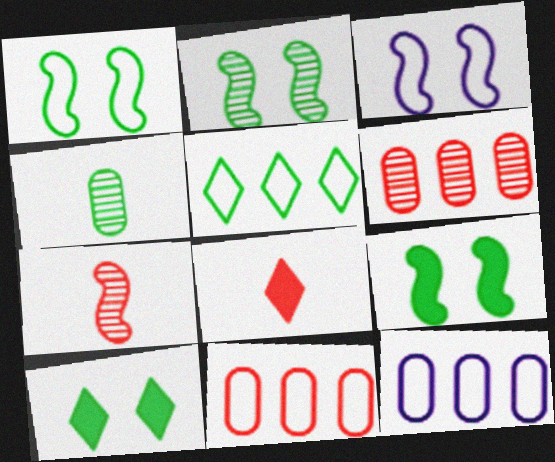[[1, 2, 9], 
[2, 8, 12], 
[4, 5, 9], 
[7, 10, 12]]